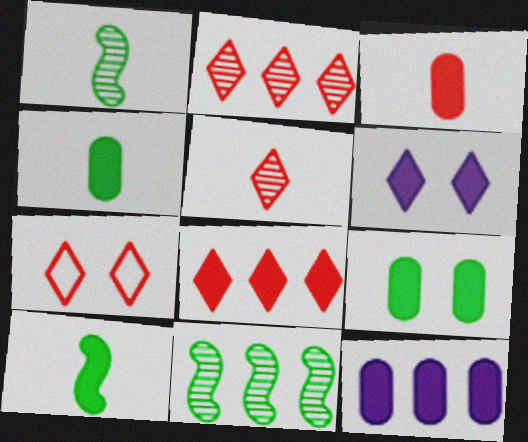[[1, 7, 12], 
[3, 9, 12], 
[5, 7, 8]]